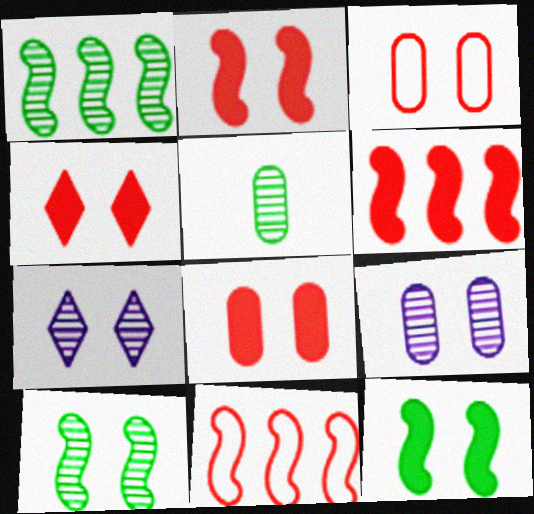[[2, 4, 8], 
[3, 7, 12]]